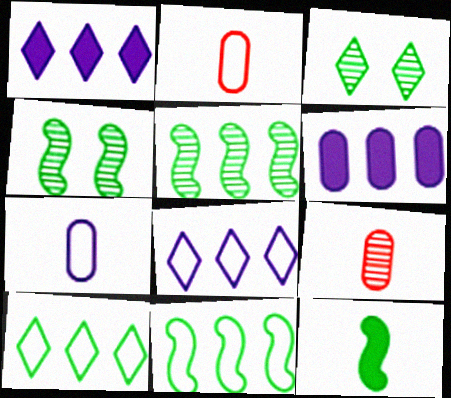[[1, 2, 4], 
[4, 11, 12]]